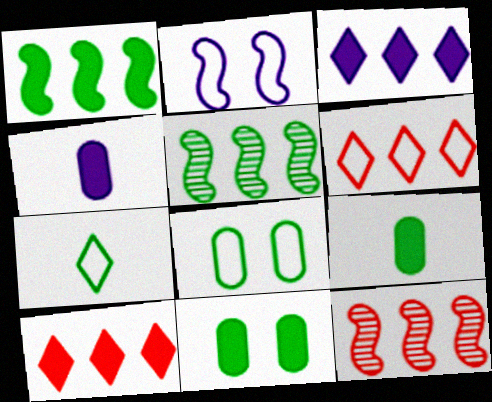[[5, 7, 11]]